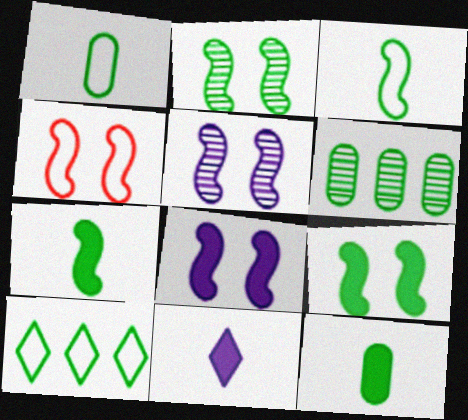[[2, 4, 8], 
[2, 10, 12], 
[4, 5, 9], 
[4, 6, 11]]